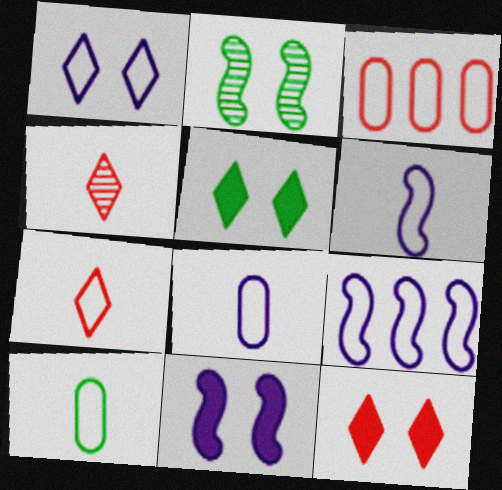[[1, 8, 9], 
[6, 7, 10]]